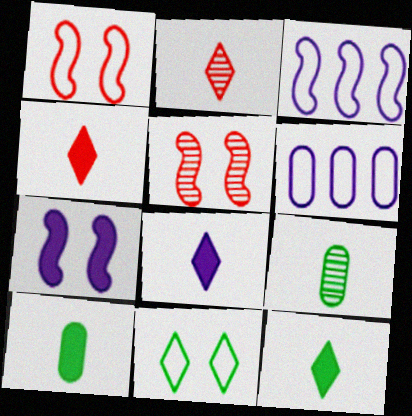[[4, 8, 12], 
[5, 6, 12]]